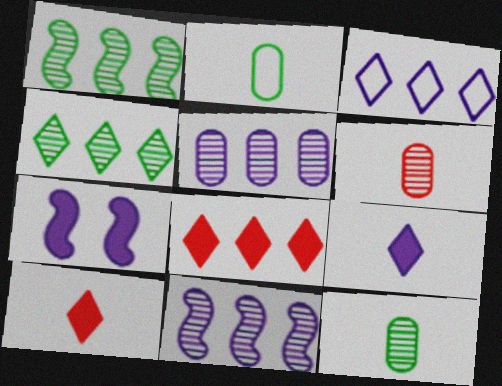[[3, 4, 8]]